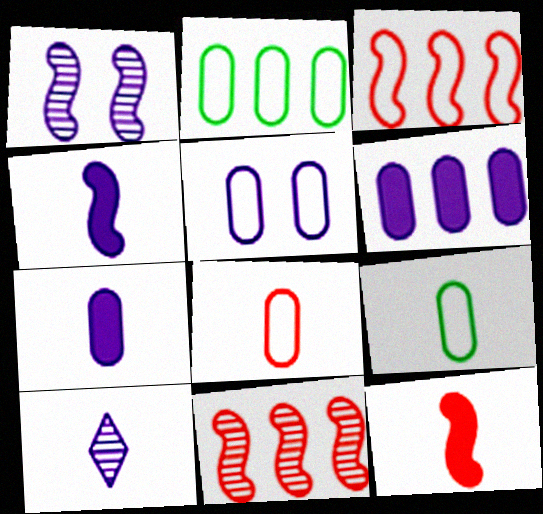[[2, 5, 8], 
[9, 10, 12]]